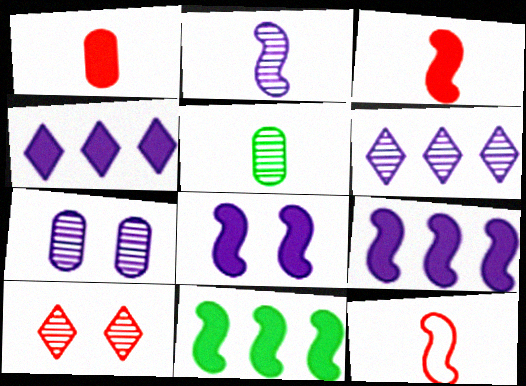[[2, 6, 7], 
[3, 8, 11]]